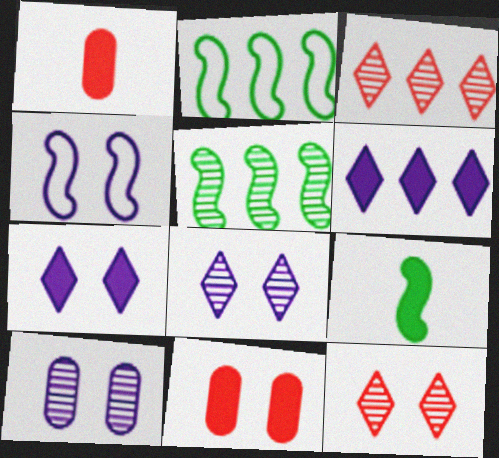[[1, 2, 8], 
[4, 7, 10], 
[6, 9, 11]]